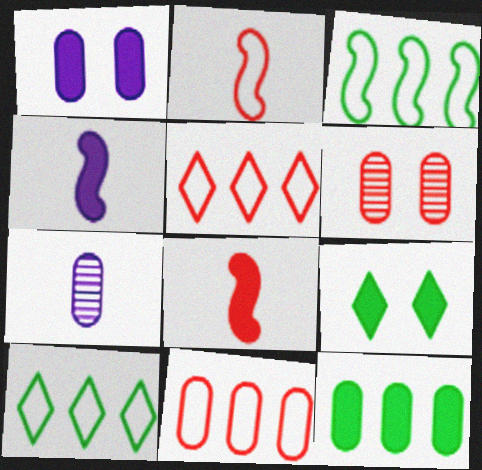[[4, 6, 10], 
[5, 6, 8]]